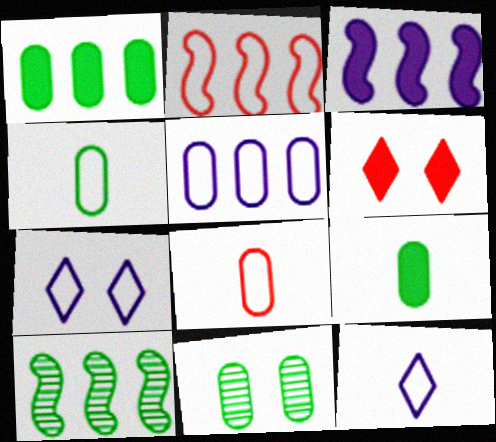[[1, 4, 11], 
[2, 3, 10], 
[2, 4, 7], 
[3, 6, 9]]